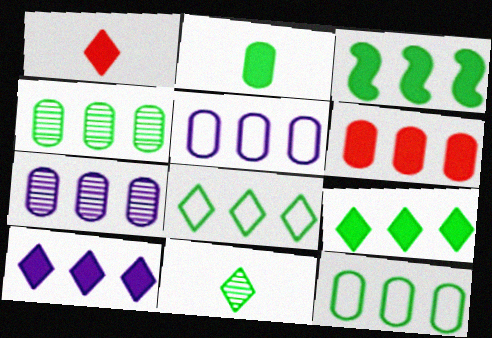[[3, 4, 8], 
[3, 6, 10], 
[4, 5, 6], 
[6, 7, 12]]